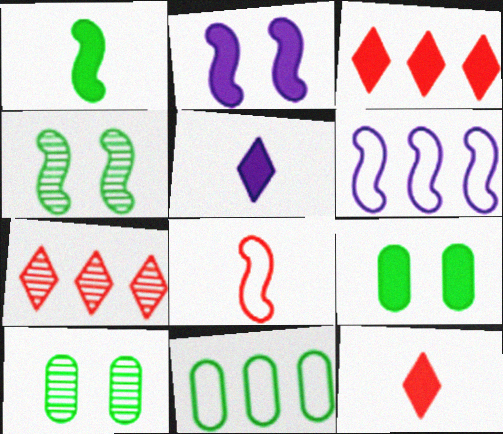[[6, 10, 12]]